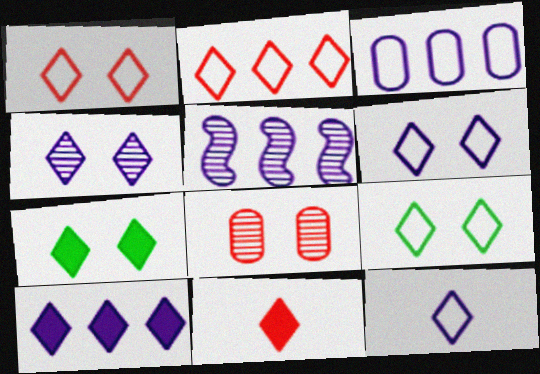[[1, 4, 7], 
[1, 6, 9], 
[2, 9, 12], 
[3, 5, 10], 
[4, 10, 12], 
[7, 10, 11]]